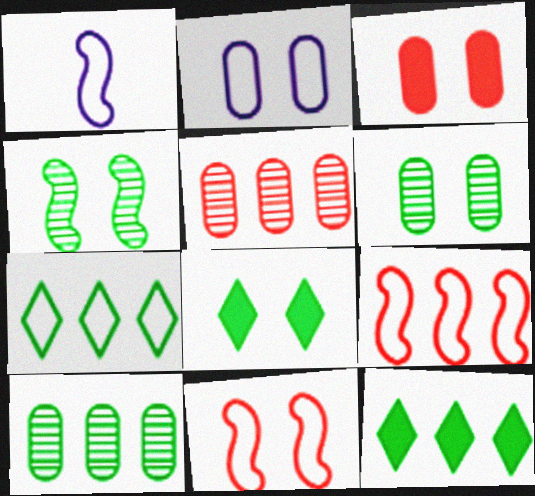[[1, 5, 8], 
[2, 3, 6]]